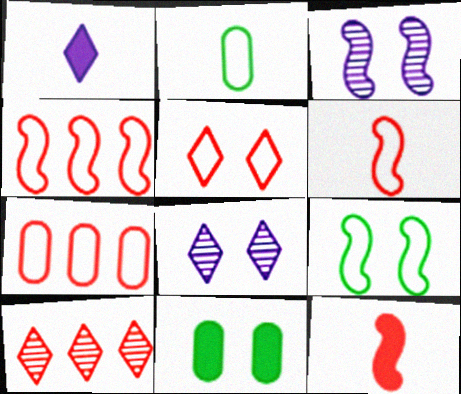[[3, 5, 11], 
[5, 6, 7]]